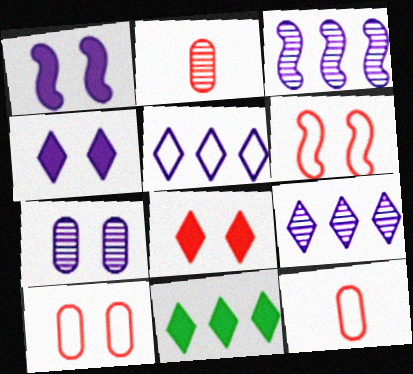[]